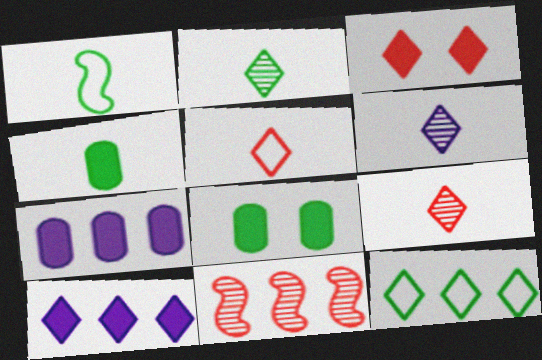[[1, 2, 4], 
[2, 6, 9], 
[3, 6, 12], 
[7, 11, 12]]